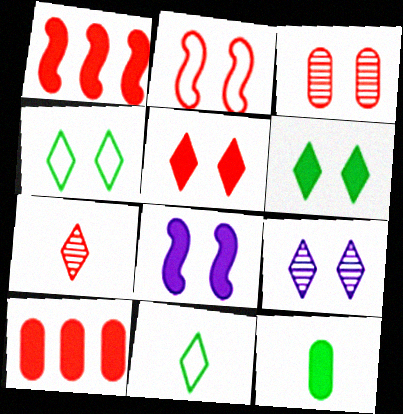[[2, 3, 5], 
[2, 7, 10], 
[3, 4, 8], 
[4, 5, 9]]